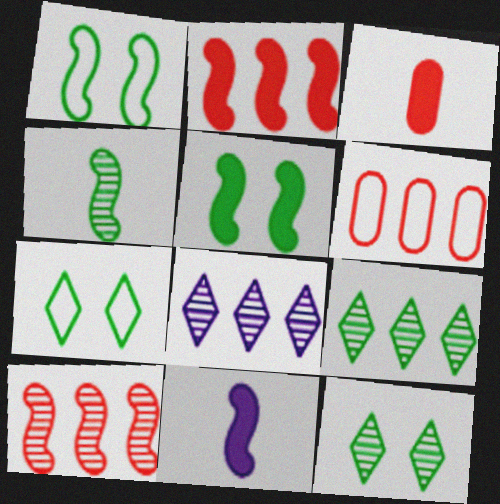[[1, 3, 8], 
[1, 10, 11], 
[2, 5, 11], 
[6, 11, 12]]